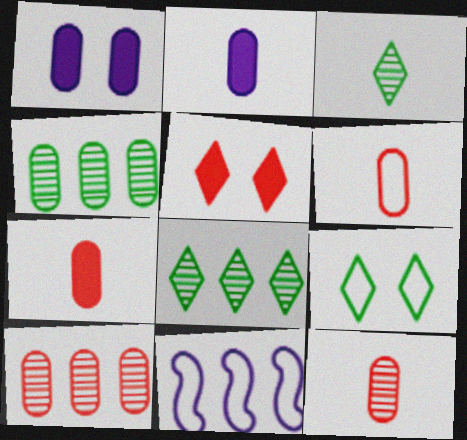[[1, 4, 6], 
[6, 7, 12], 
[6, 9, 11]]